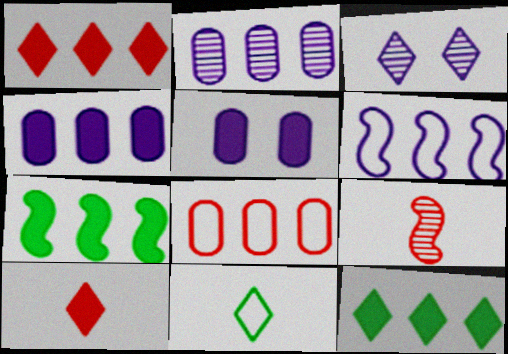[[1, 3, 11], 
[1, 4, 7], 
[5, 7, 10]]